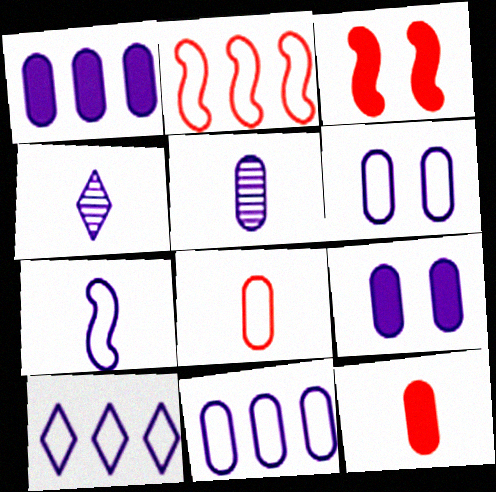[[1, 5, 6], 
[5, 9, 11], 
[6, 7, 10]]